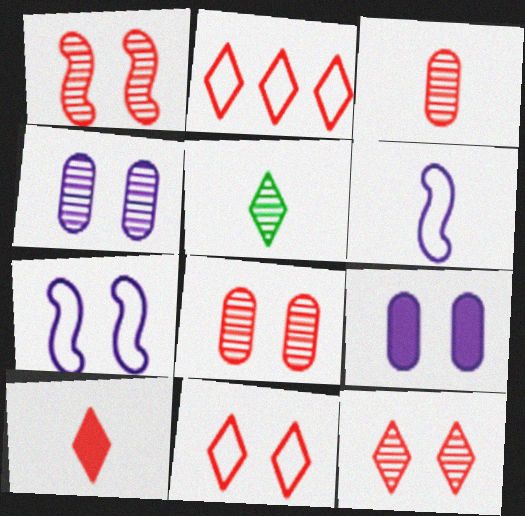[[1, 8, 12], 
[2, 10, 12]]